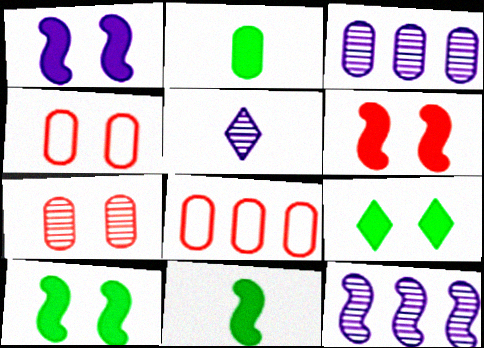[[1, 6, 10], 
[2, 3, 4], 
[5, 8, 10]]